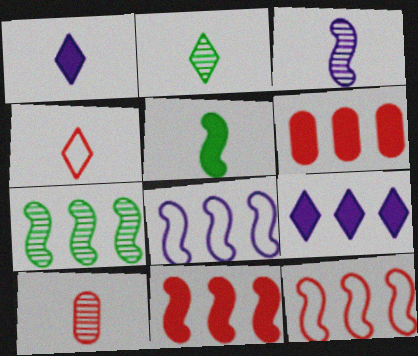[[1, 2, 4], 
[2, 3, 10], 
[7, 8, 11]]